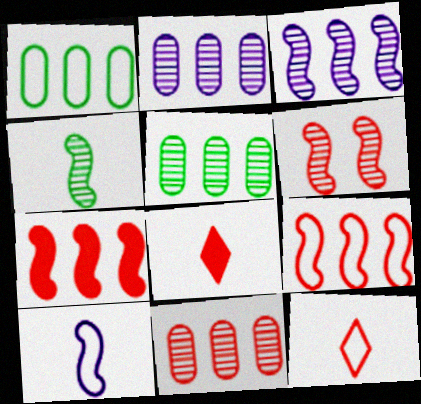[[2, 5, 11], 
[3, 4, 6]]